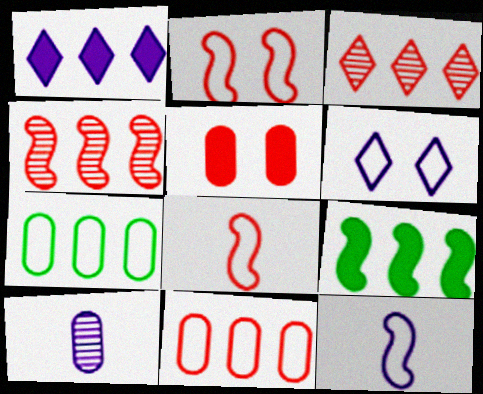[[1, 4, 7], 
[3, 5, 8], 
[5, 7, 10], 
[6, 7, 8]]